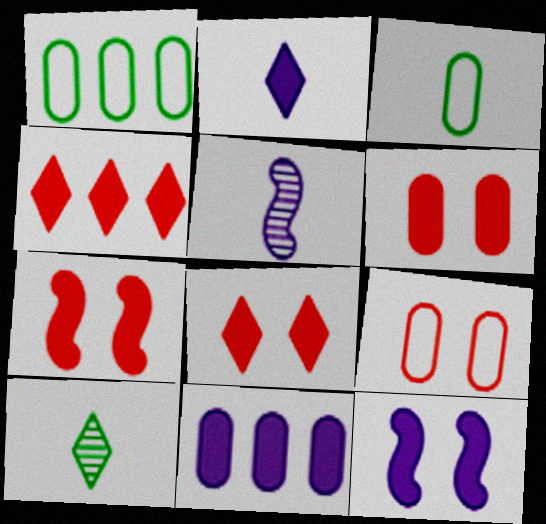[[1, 5, 8], 
[2, 11, 12], 
[6, 7, 8]]